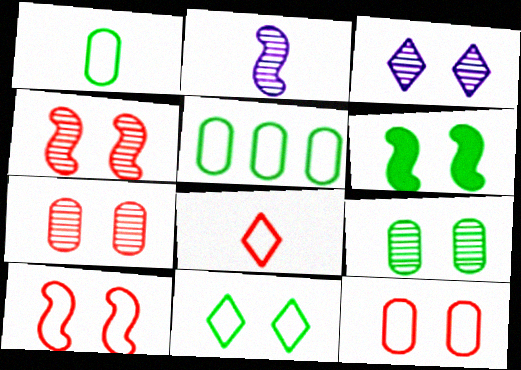[[3, 4, 9], 
[3, 6, 12], 
[6, 9, 11]]